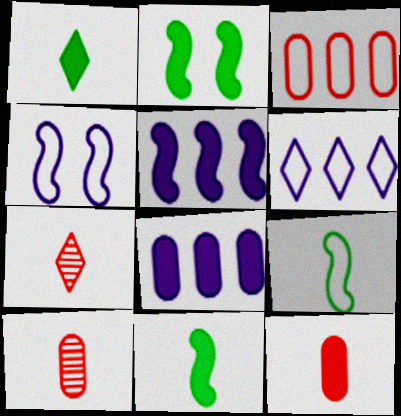[[2, 6, 10]]